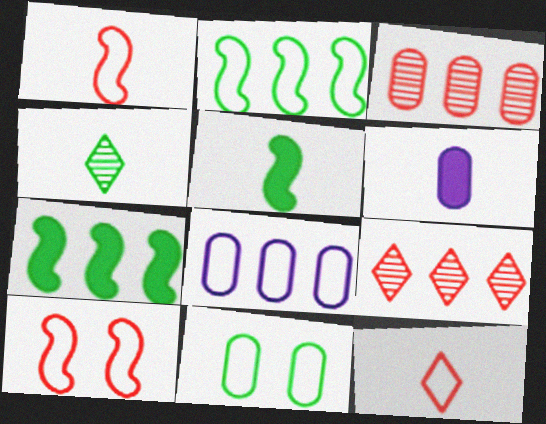[[1, 4, 6], 
[3, 6, 11], 
[4, 7, 11], 
[7, 8, 9]]